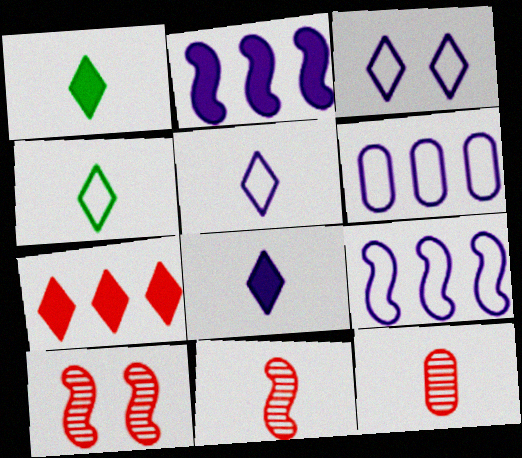[[1, 6, 10]]